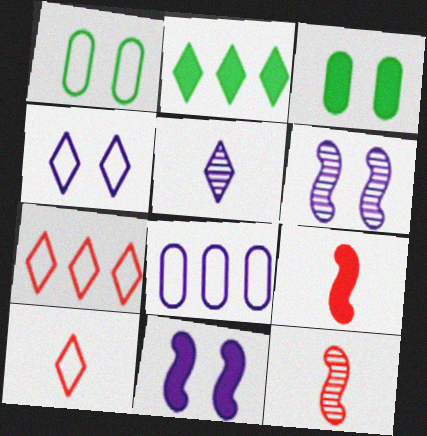[[5, 8, 11]]